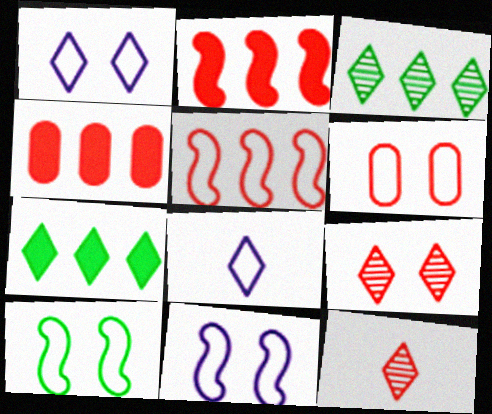[[1, 6, 10], 
[1, 7, 12], 
[2, 6, 12], 
[7, 8, 9]]